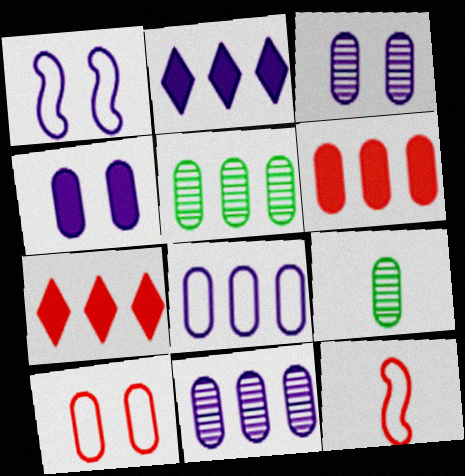[[1, 7, 9], 
[5, 6, 8]]